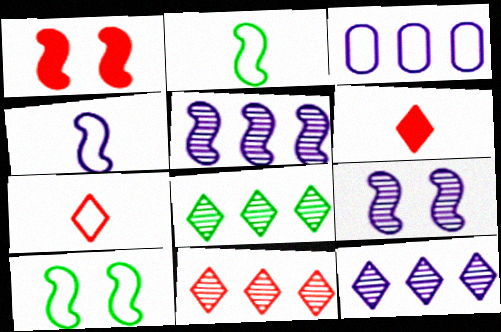[[1, 2, 5], 
[1, 9, 10], 
[3, 7, 10], 
[8, 11, 12]]